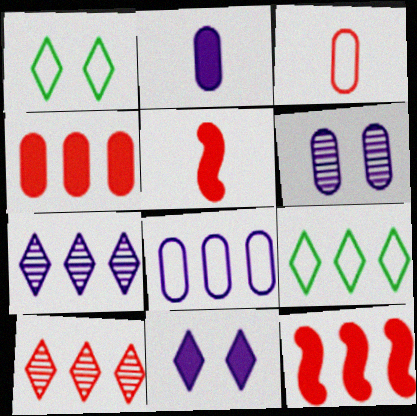[[2, 6, 8], 
[5, 6, 9]]